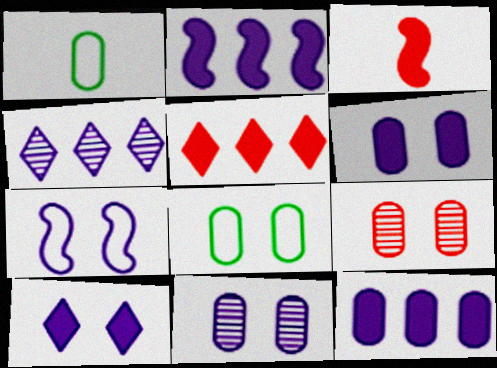[[1, 9, 12], 
[3, 4, 8], 
[6, 8, 9], 
[7, 10, 11]]